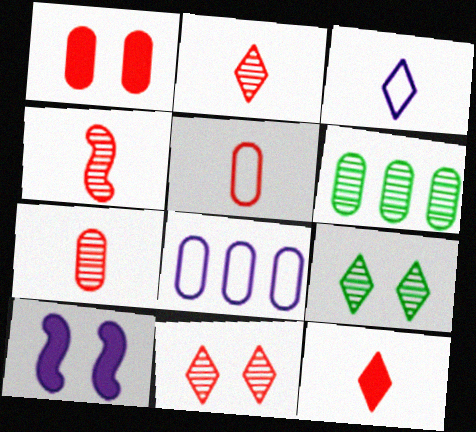[[2, 4, 7], 
[4, 5, 12]]